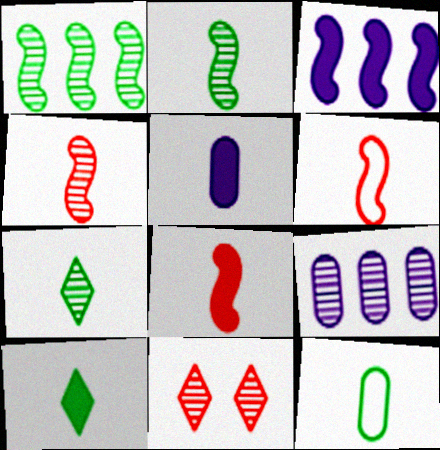[[2, 9, 11], 
[2, 10, 12], 
[3, 11, 12], 
[4, 6, 8], 
[5, 6, 7], 
[5, 8, 10]]